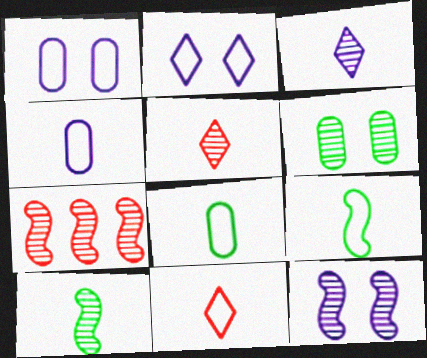[[3, 6, 7], 
[4, 9, 11], 
[7, 10, 12]]